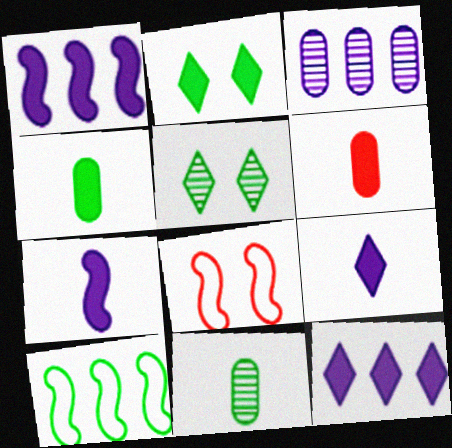[[1, 2, 6], 
[2, 10, 11], 
[4, 5, 10], 
[8, 11, 12]]